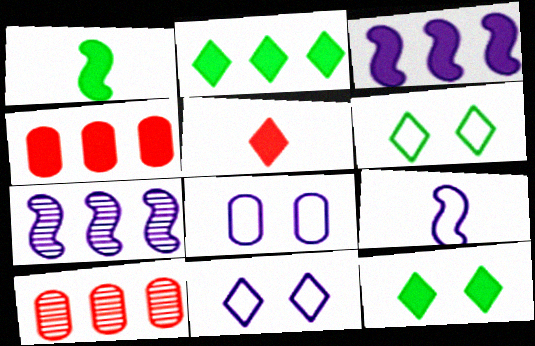[[1, 10, 11], 
[2, 3, 4], 
[9, 10, 12]]